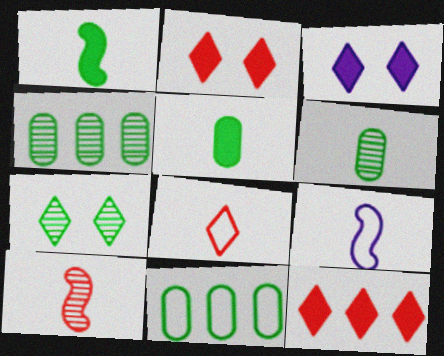[[1, 7, 11], 
[1, 9, 10], 
[2, 4, 9], 
[3, 10, 11]]